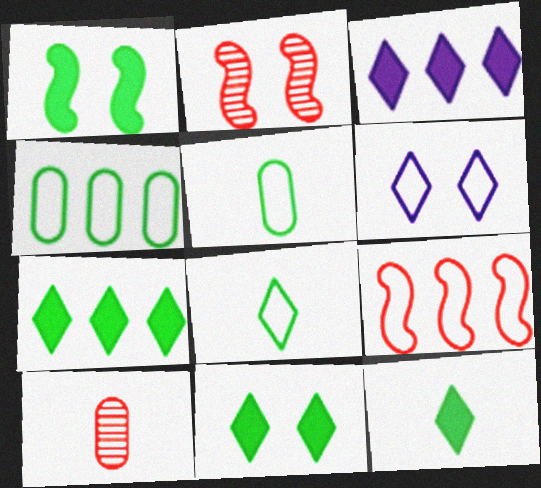[[2, 3, 5], 
[5, 6, 9], 
[7, 11, 12]]